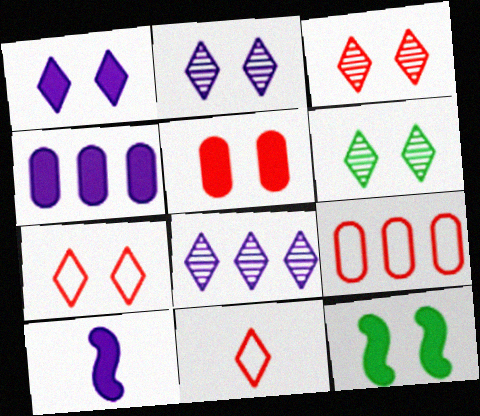[[1, 4, 10], 
[1, 5, 12], 
[1, 6, 7], 
[2, 3, 6], 
[6, 9, 10]]